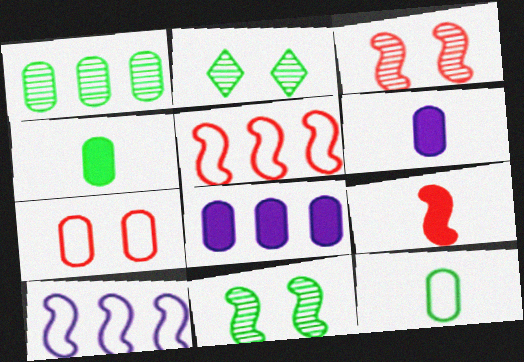[[1, 6, 7], 
[2, 5, 6], 
[3, 5, 9], 
[9, 10, 11]]